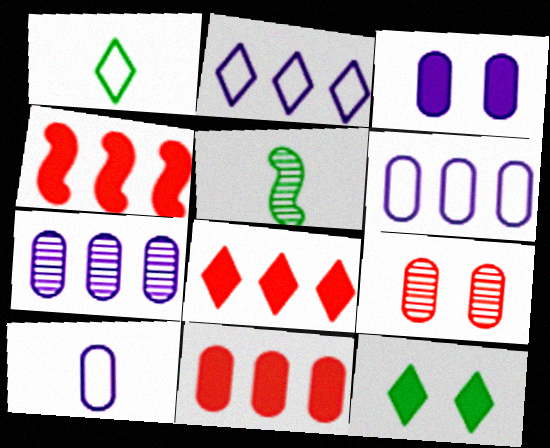[[3, 7, 10], 
[4, 8, 11]]